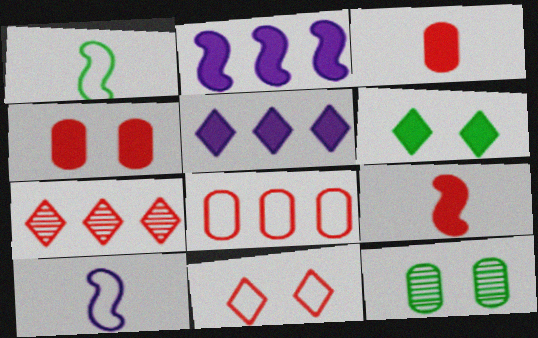[[2, 3, 6]]